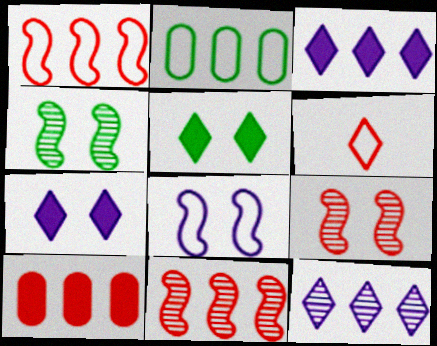[[2, 3, 11], 
[2, 6, 8], 
[5, 6, 12], 
[6, 9, 10]]